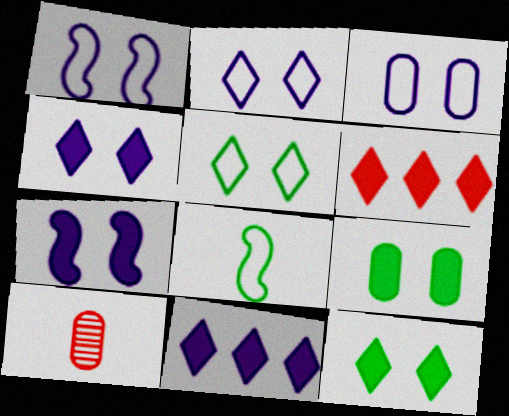[[1, 2, 3]]